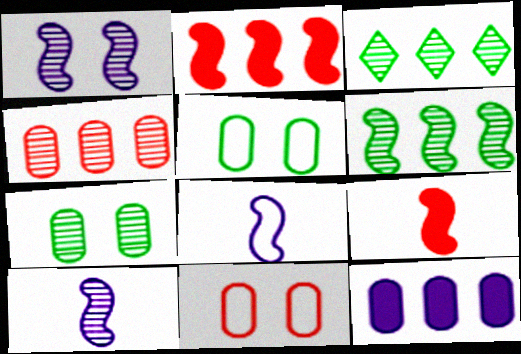[]